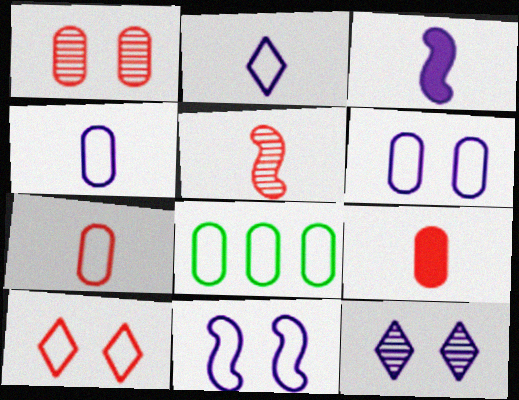[[6, 7, 8]]